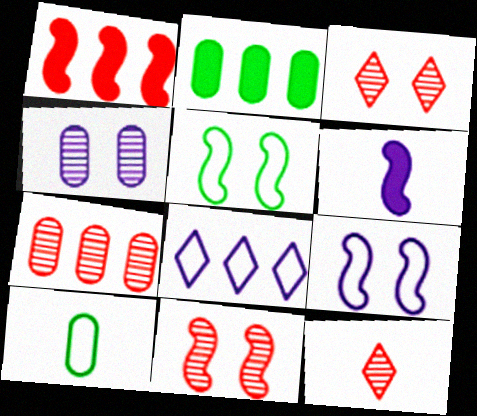[[2, 9, 12], 
[4, 6, 8], 
[6, 10, 12], 
[7, 11, 12]]